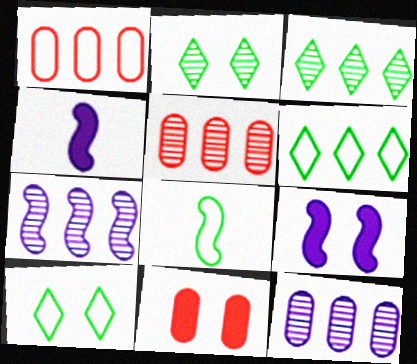[[1, 2, 4], 
[3, 5, 7], 
[4, 5, 10]]